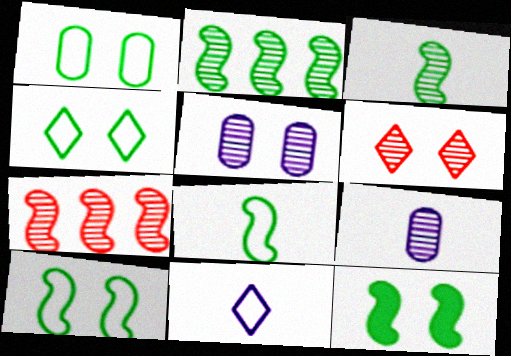[[1, 4, 10], 
[2, 6, 9], 
[2, 8, 12]]